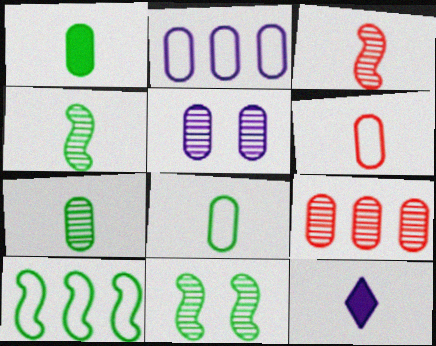[[1, 7, 8], 
[3, 8, 12], 
[4, 6, 12], 
[5, 7, 9]]